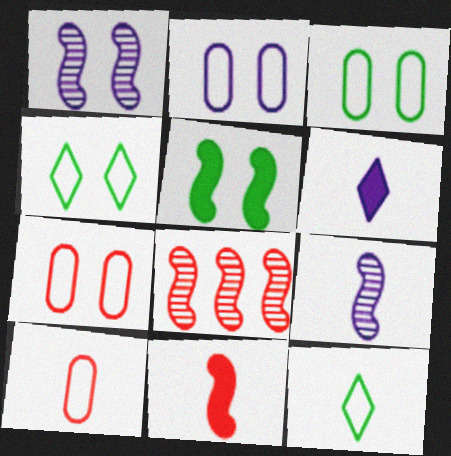[[2, 3, 7], 
[3, 6, 8]]